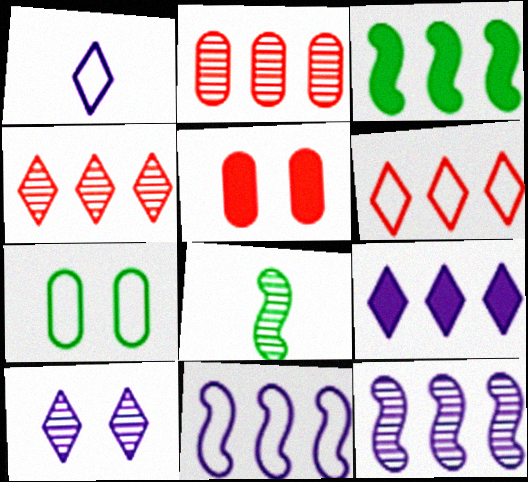[[1, 9, 10], 
[2, 8, 10]]